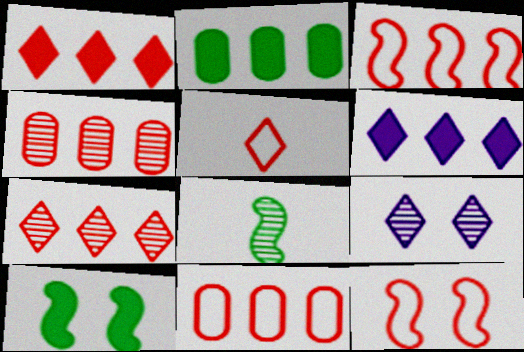[[1, 3, 4], 
[4, 8, 9], 
[5, 11, 12]]